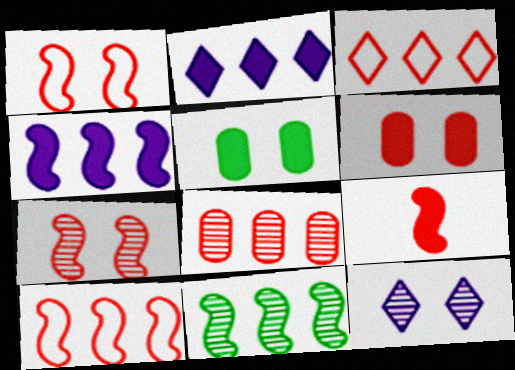[[1, 5, 12], 
[2, 5, 9], 
[4, 10, 11], 
[7, 9, 10]]